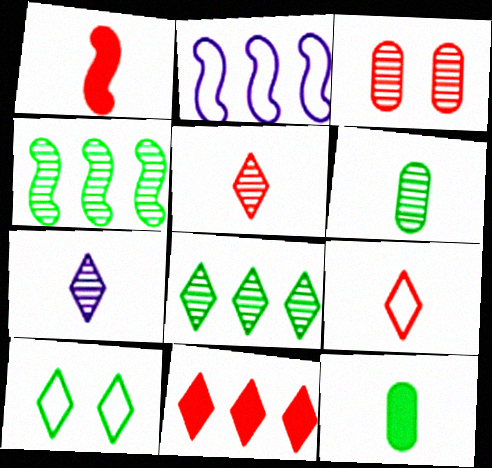[[3, 4, 7], 
[4, 10, 12], 
[7, 10, 11]]